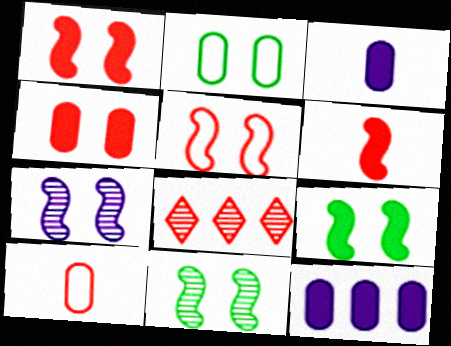[[1, 8, 10], 
[5, 7, 9]]